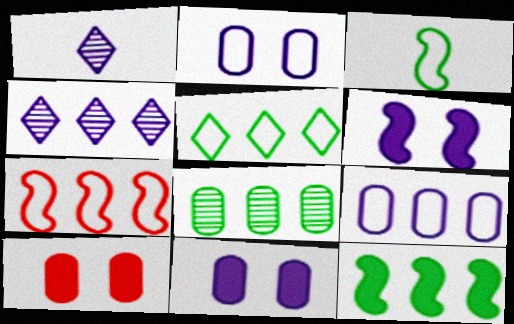[[1, 6, 9], 
[3, 4, 10], 
[5, 7, 9], 
[5, 8, 12]]